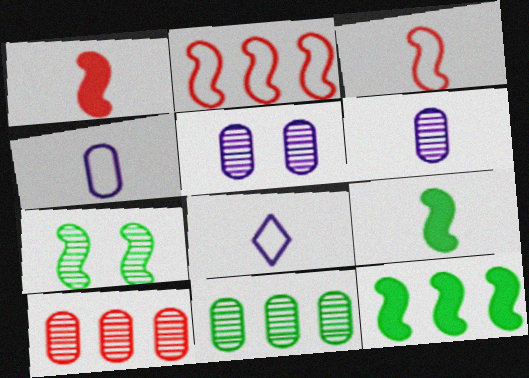[]